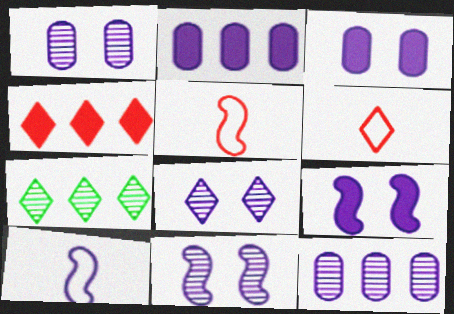[[1, 8, 11], 
[2, 8, 10], 
[3, 5, 7]]